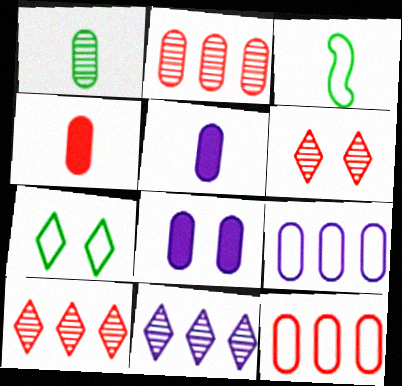[[1, 8, 12], 
[3, 8, 10]]